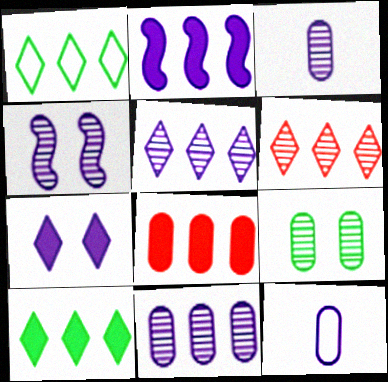[[2, 8, 10], 
[3, 4, 5], 
[8, 9, 12]]